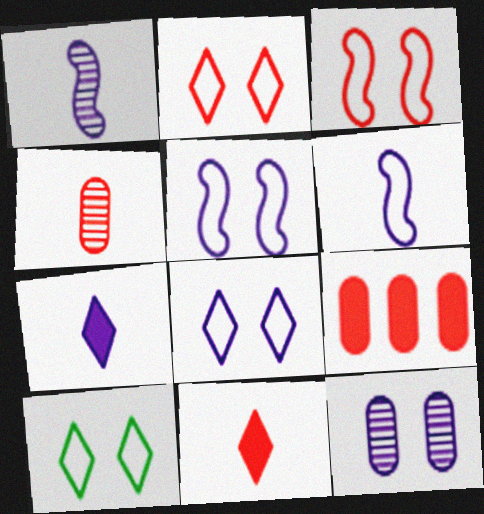[[1, 9, 10], 
[2, 8, 10]]